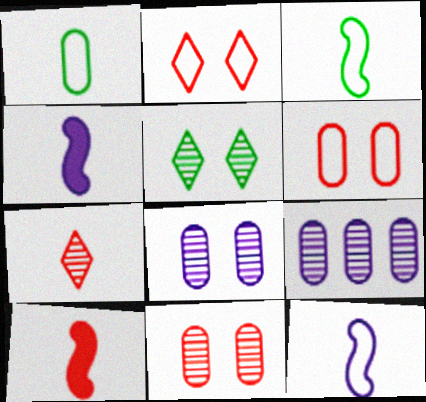[[1, 4, 7]]